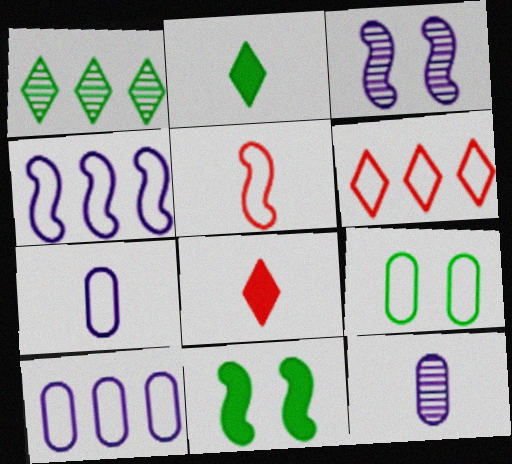[[2, 5, 12], 
[6, 11, 12]]